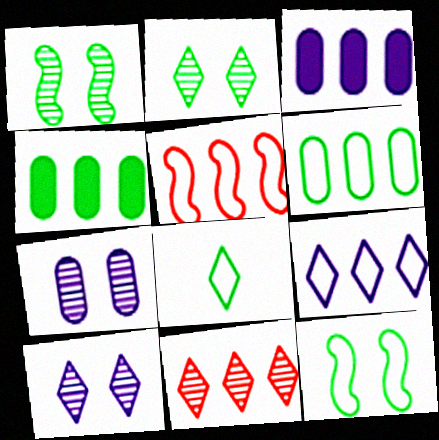[[1, 4, 8], 
[5, 6, 9], 
[6, 8, 12]]